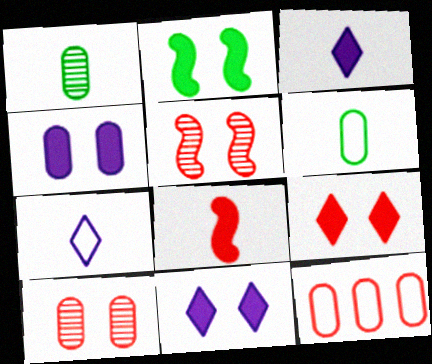[[1, 4, 12], 
[1, 7, 8], 
[2, 4, 9]]